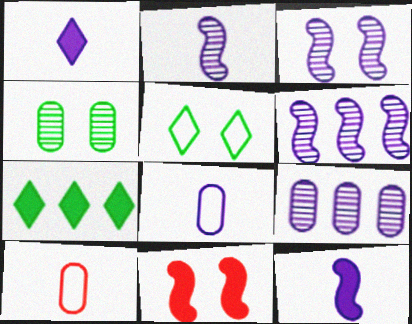[[1, 2, 8], 
[2, 3, 6], 
[3, 7, 10]]